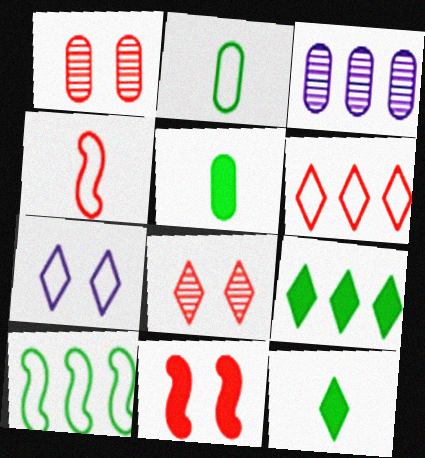[]